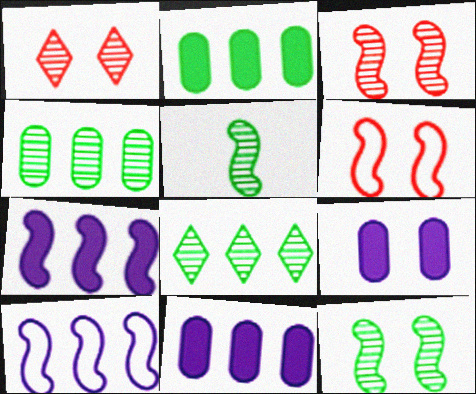[[5, 6, 7]]